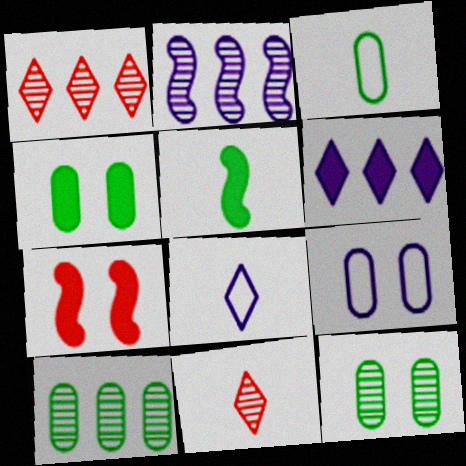[[1, 2, 10], 
[1, 5, 9], 
[2, 11, 12], 
[3, 4, 10], 
[7, 8, 10]]